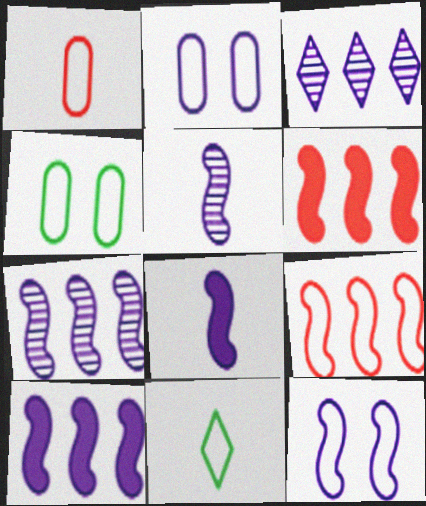[[2, 3, 8], 
[2, 9, 11], 
[5, 10, 12], 
[7, 8, 12]]